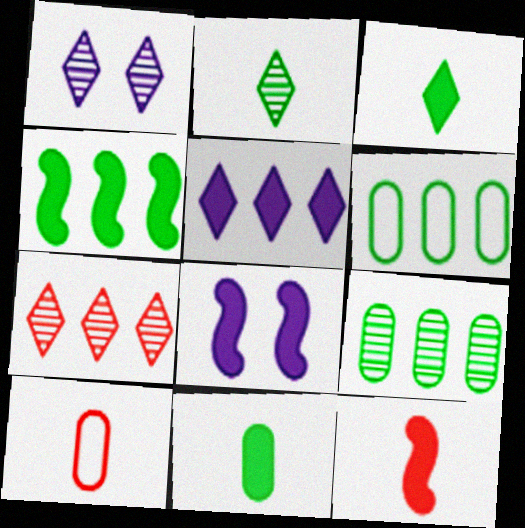[[1, 2, 7], 
[1, 4, 10], 
[1, 6, 12], 
[4, 8, 12]]